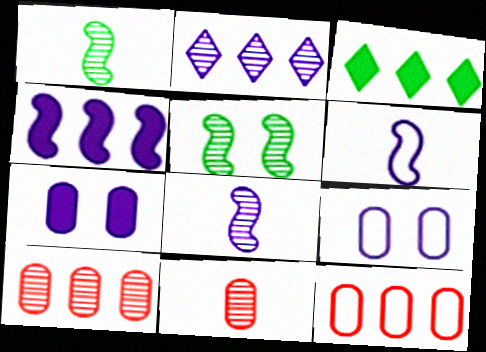[[2, 5, 11], 
[2, 6, 7]]